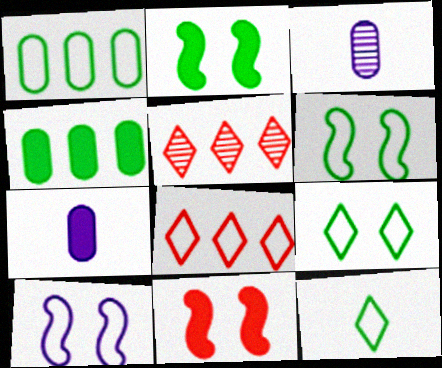[[1, 6, 12], 
[2, 3, 8], 
[5, 6, 7]]